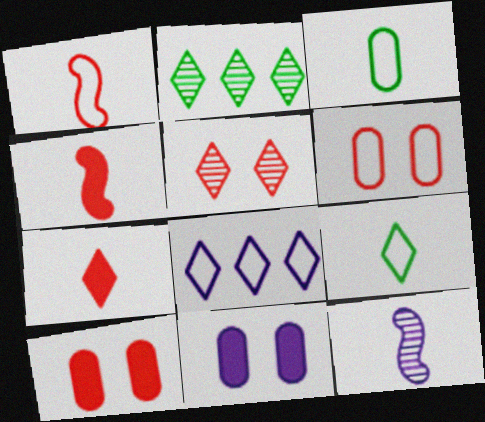[[1, 2, 11], 
[3, 7, 12], 
[8, 11, 12]]